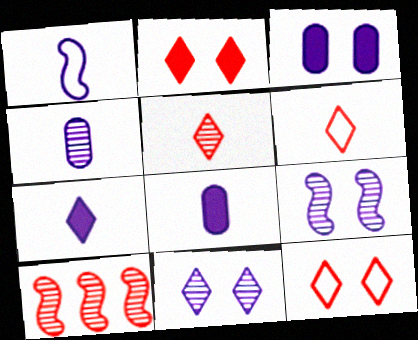[[1, 4, 7]]